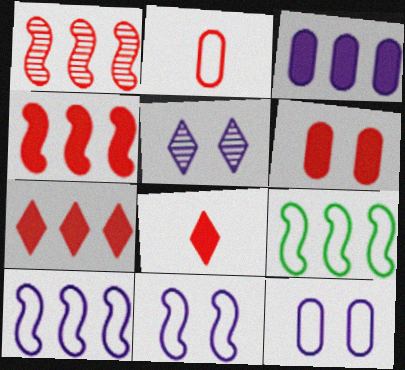[[4, 6, 8]]